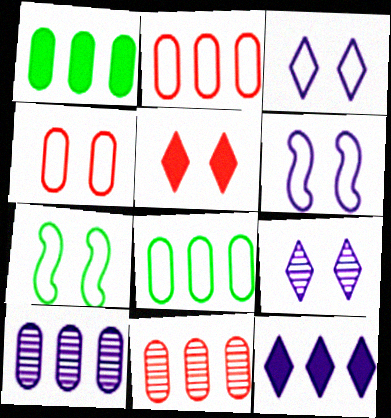[[1, 2, 10], 
[3, 4, 7]]